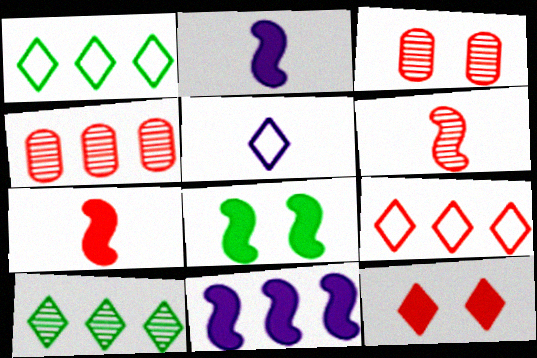[[1, 2, 3], 
[1, 4, 11], 
[3, 7, 9], 
[4, 5, 8], 
[5, 10, 12], 
[7, 8, 11]]